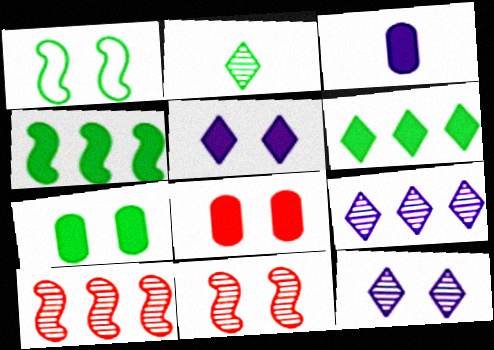[[1, 8, 12]]